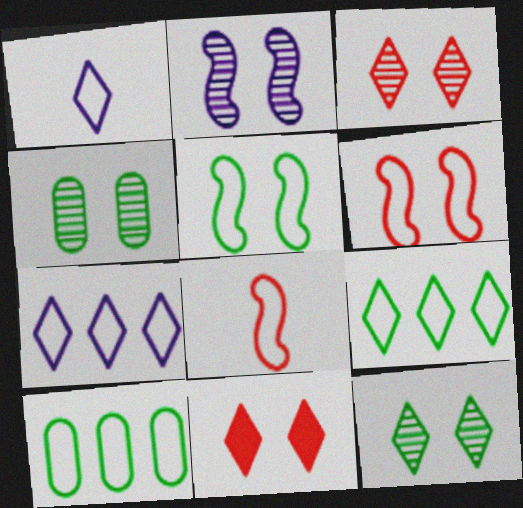[[1, 6, 10], 
[2, 3, 4]]